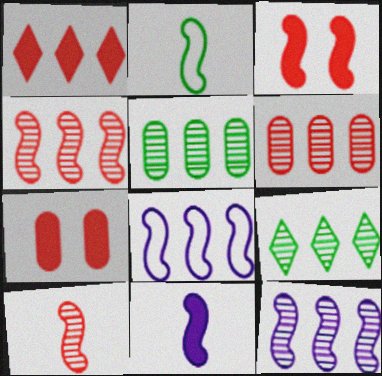[[1, 5, 8], 
[2, 3, 12], 
[2, 10, 11], 
[6, 9, 12]]